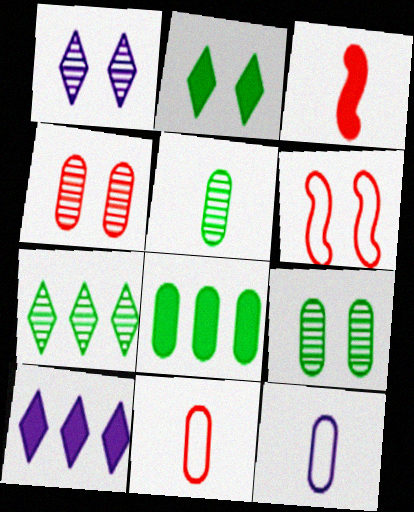[[4, 8, 12], 
[5, 6, 10]]